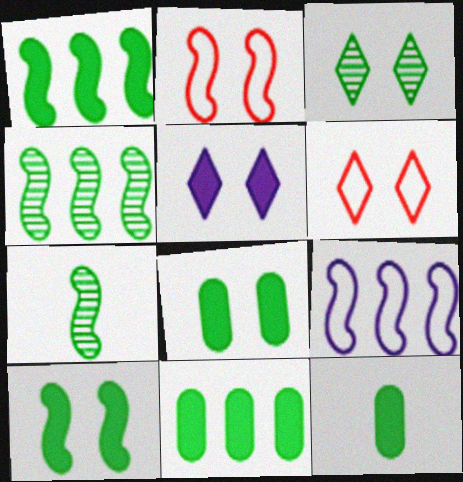[[3, 5, 6], 
[8, 11, 12]]